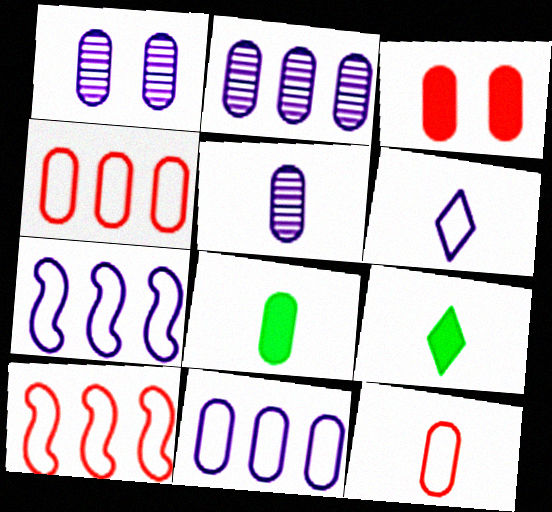[[1, 2, 5], 
[1, 4, 8], 
[1, 9, 10], 
[5, 8, 12]]